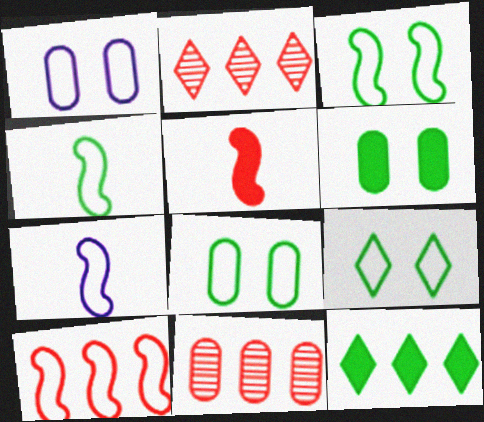[[2, 6, 7], 
[3, 7, 10], 
[3, 8, 9]]